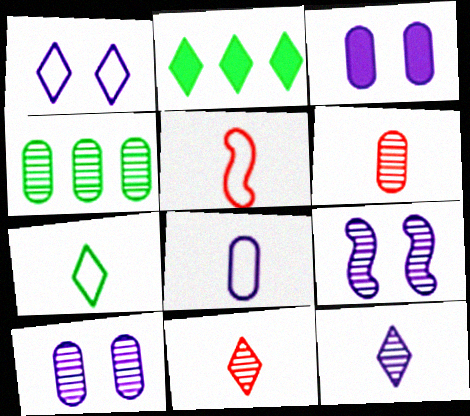[[1, 2, 11], 
[1, 3, 9], 
[2, 5, 10], 
[4, 6, 10], 
[4, 9, 11], 
[5, 7, 8]]